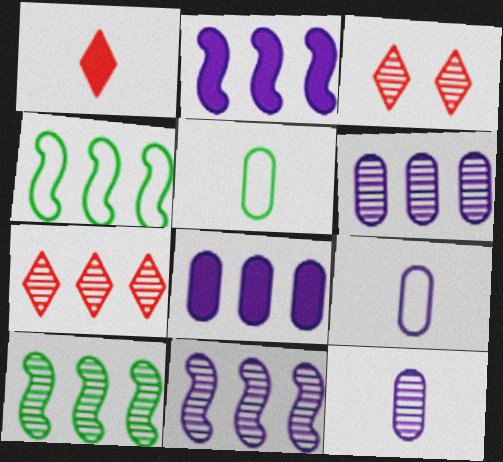[[2, 3, 5], 
[3, 10, 12], 
[4, 7, 8], 
[6, 7, 10]]